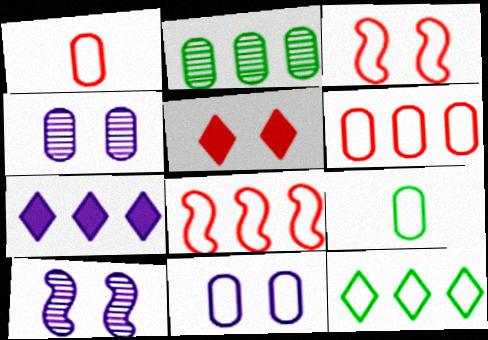[[2, 7, 8], 
[6, 9, 11]]